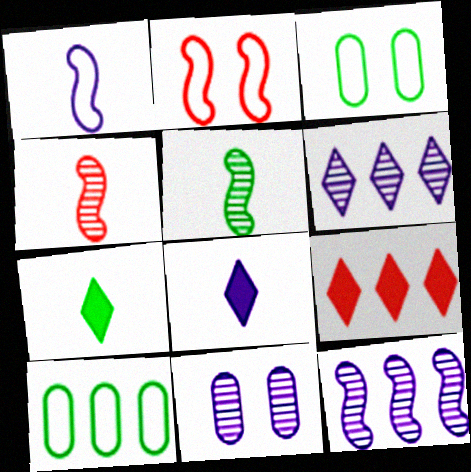[[9, 10, 12]]